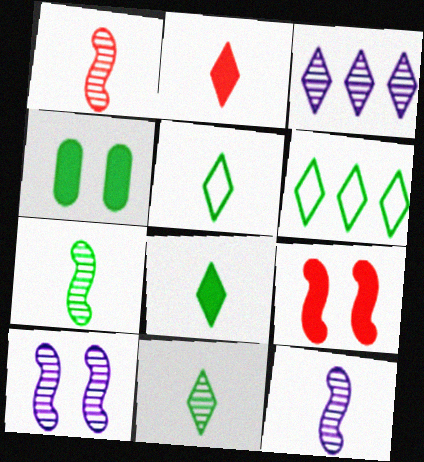[[1, 7, 12], 
[4, 6, 7], 
[5, 8, 11]]